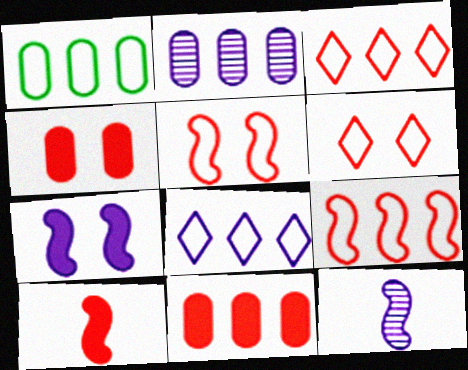[[1, 2, 11], 
[1, 8, 9]]